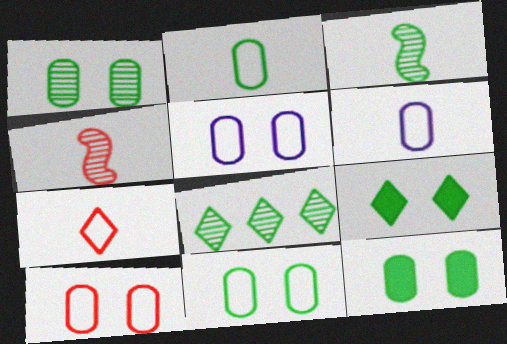[[1, 3, 8], 
[1, 11, 12], 
[5, 10, 11]]